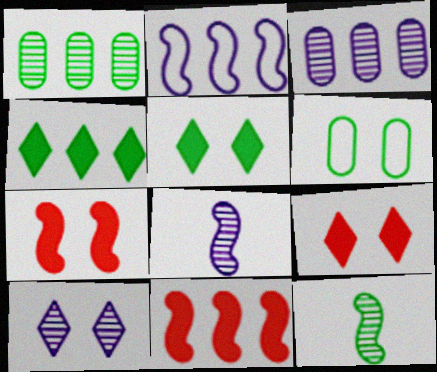[[2, 7, 12], 
[3, 8, 10], 
[4, 6, 12], 
[6, 7, 10]]